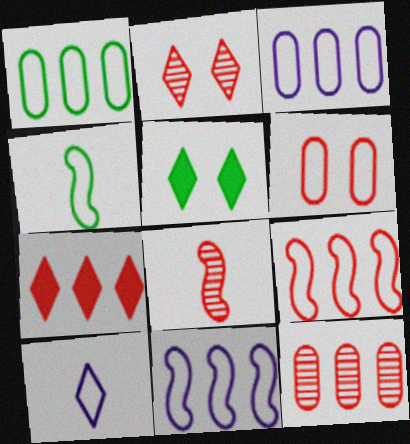[[2, 8, 12], 
[3, 5, 8], 
[6, 7, 8], 
[7, 9, 12]]